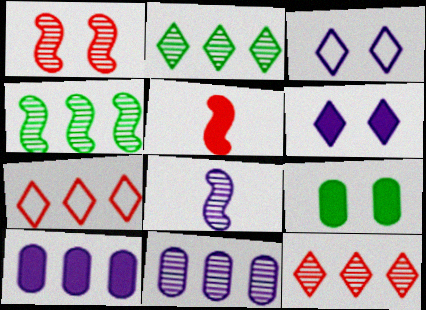[[1, 3, 9], 
[1, 4, 8], 
[3, 8, 10], 
[4, 7, 10], 
[4, 11, 12], 
[7, 8, 9]]